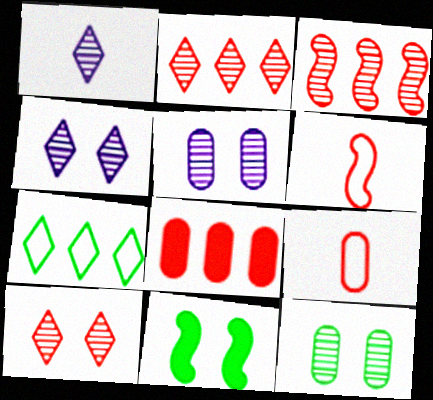[[1, 3, 12], 
[6, 8, 10]]